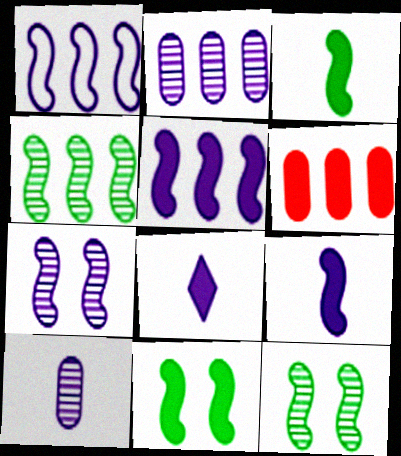[[1, 7, 9], 
[6, 8, 11]]